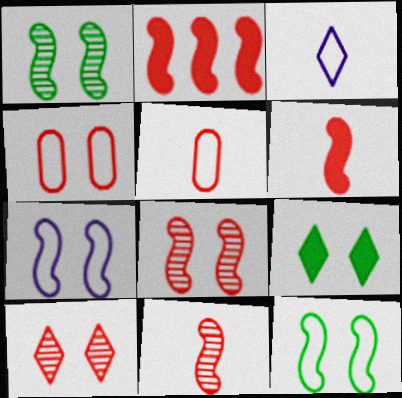[[2, 5, 10]]